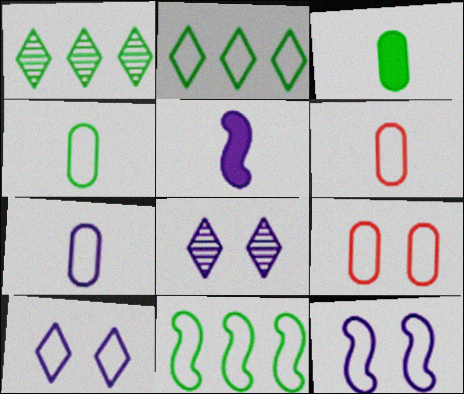[[1, 5, 9], 
[2, 6, 12], 
[4, 6, 7], 
[6, 10, 11]]